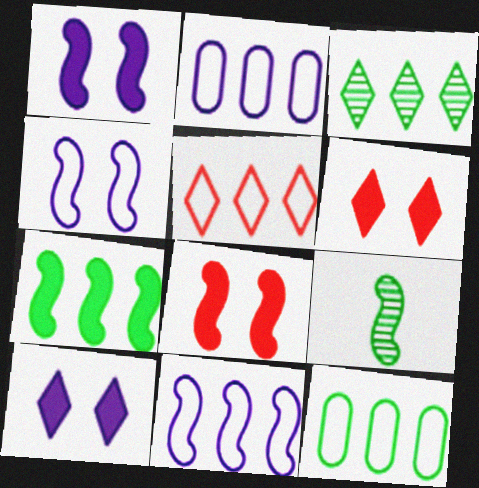[[2, 6, 9], 
[3, 7, 12], 
[5, 11, 12], 
[8, 9, 11]]